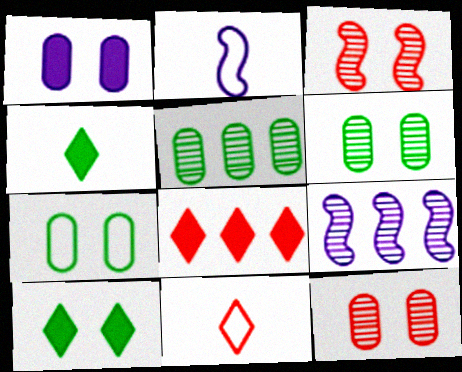[[1, 7, 12], 
[2, 6, 8]]